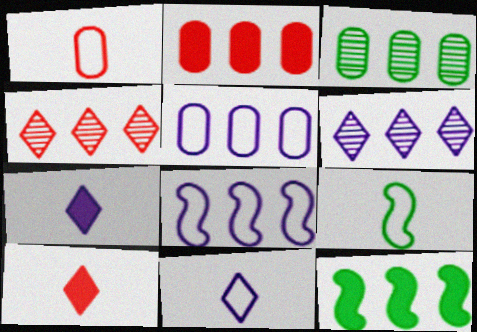[[1, 9, 11], 
[2, 3, 5], 
[4, 5, 12]]